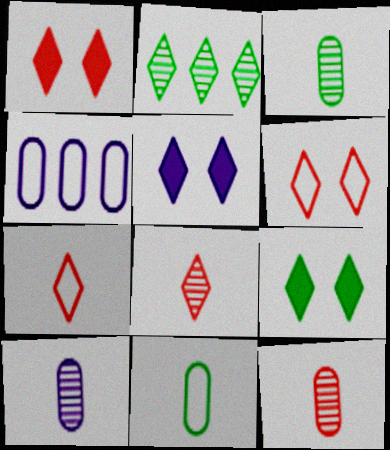[[1, 5, 9], 
[2, 5, 7], 
[3, 10, 12]]